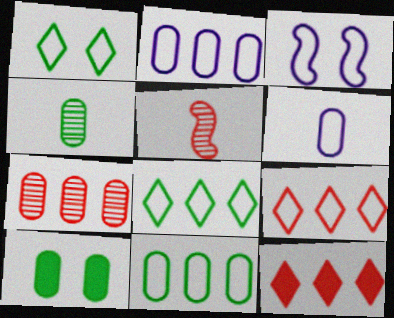[[3, 4, 12], 
[4, 10, 11], 
[6, 7, 10]]